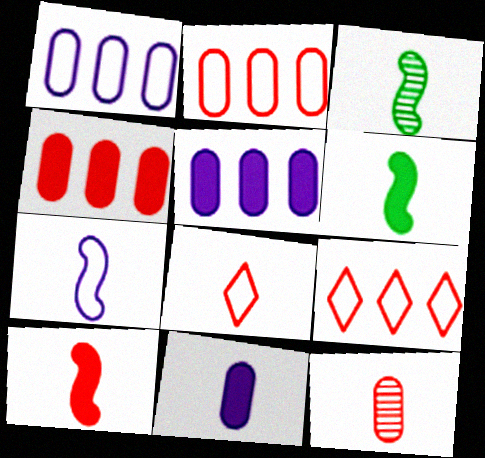[[3, 7, 10], 
[3, 8, 11], 
[8, 10, 12]]